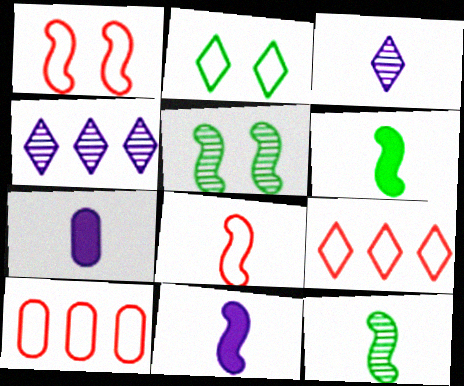[[5, 7, 9], 
[8, 11, 12]]